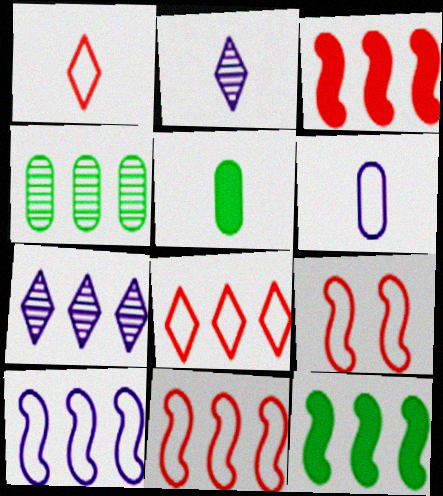[[5, 7, 9]]